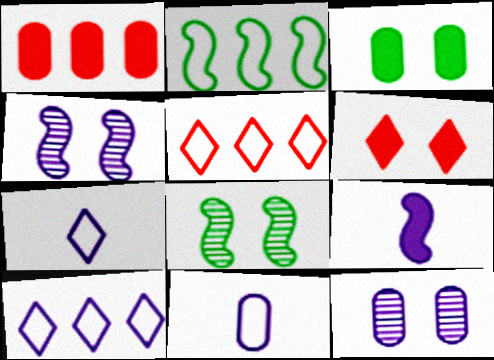[[1, 7, 8], 
[9, 10, 12]]